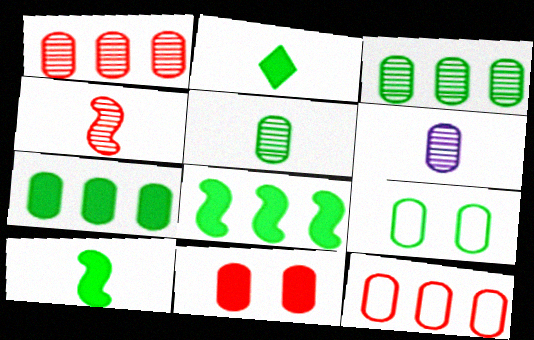[[5, 7, 9]]